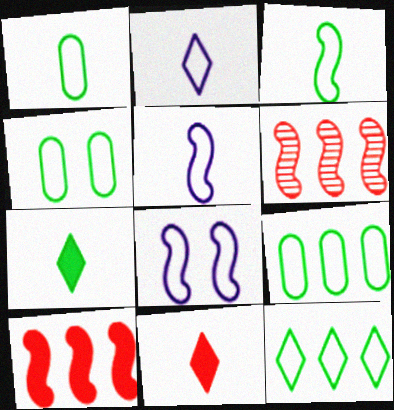[[1, 4, 9], 
[3, 4, 12]]